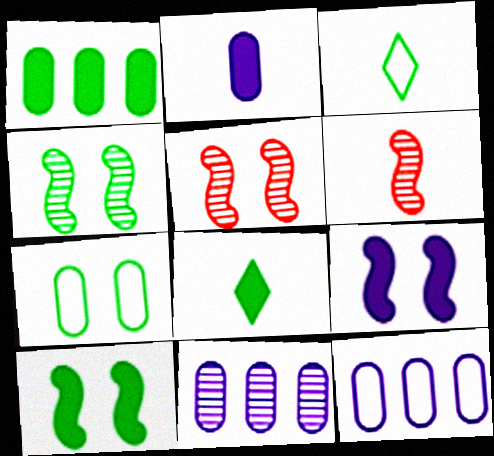[[1, 3, 4], 
[1, 8, 10], 
[2, 3, 6], 
[5, 8, 12]]